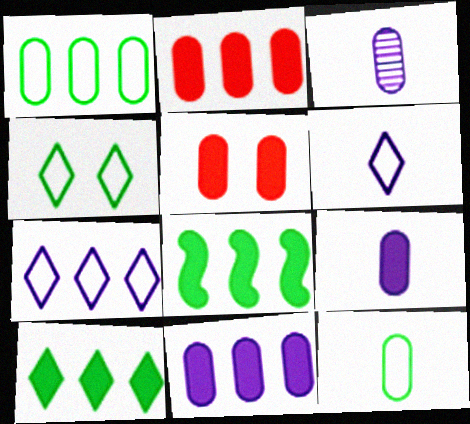[[1, 3, 5]]